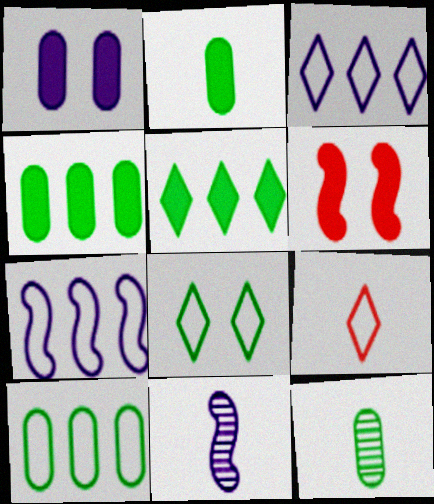[[1, 3, 11], 
[2, 9, 11], 
[3, 6, 12], 
[3, 8, 9]]